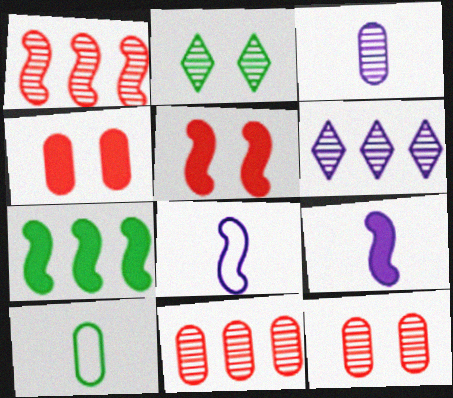[[1, 2, 3], 
[2, 7, 10], 
[5, 6, 10], 
[5, 7, 9]]